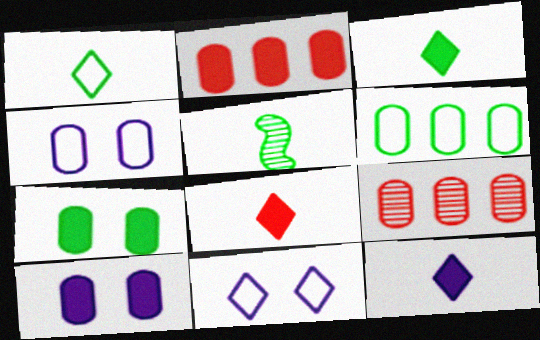[[2, 5, 11], 
[3, 8, 12]]